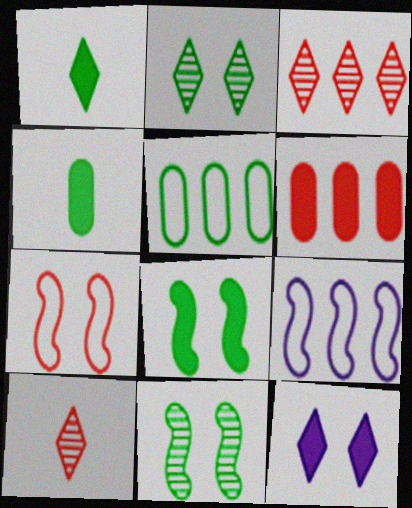[[1, 5, 11], 
[6, 7, 10]]